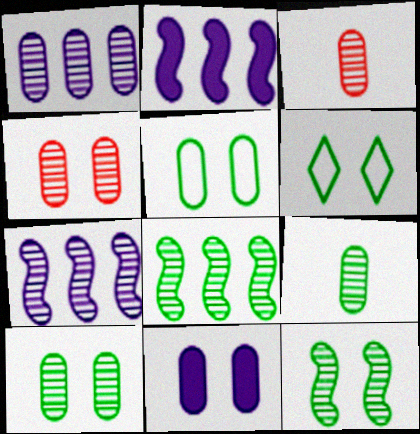[[1, 3, 10], 
[1, 4, 9], 
[2, 3, 6], 
[4, 5, 11]]